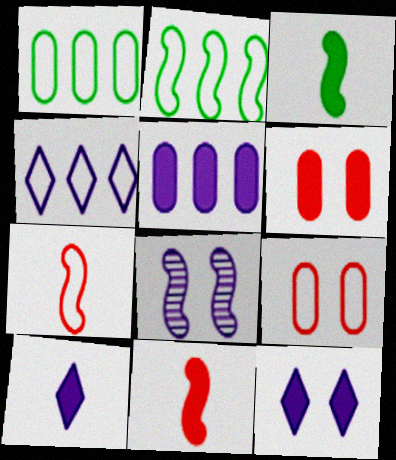[[2, 8, 11]]